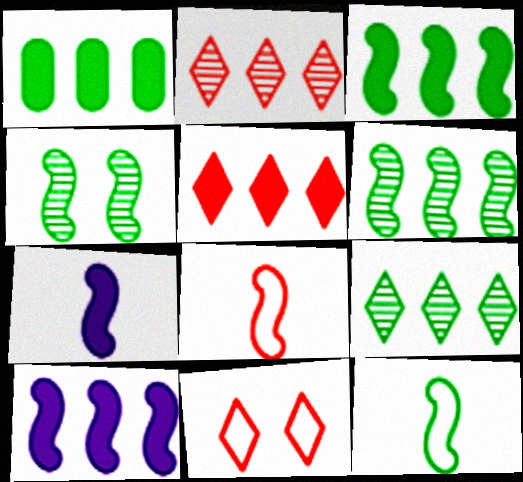[[1, 5, 10], 
[3, 4, 12], 
[4, 8, 10]]